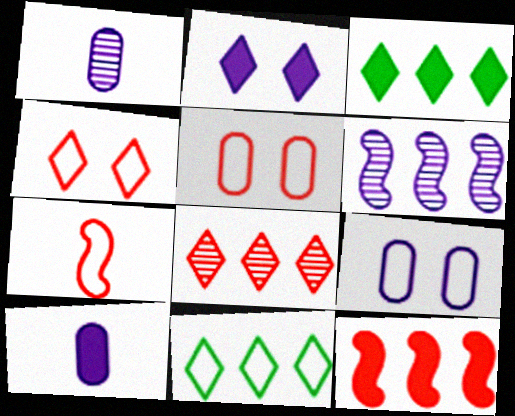[[7, 9, 11]]